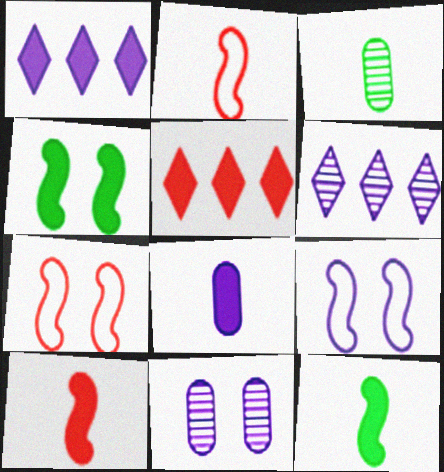[[1, 3, 7], 
[3, 5, 9], 
[4, 5, 8], 
[6, 8, 9]]